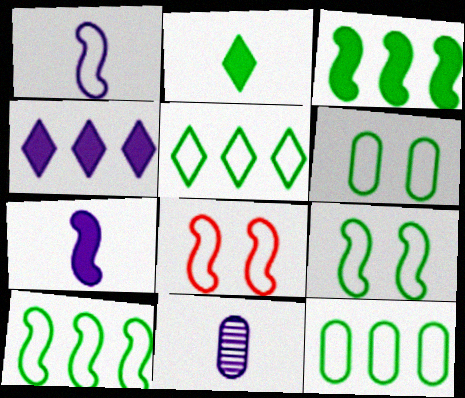[[1, 8, 10], 
[5, 10, 12]]